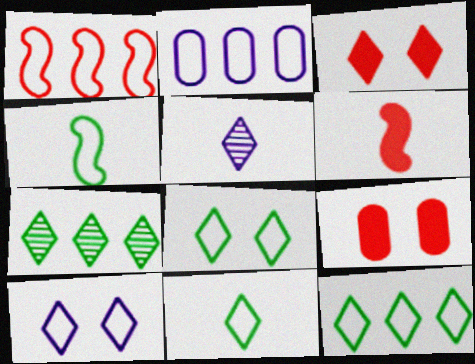[[1, 2, 12], 
[3, 5, 12], 
[8, 11, 12]]